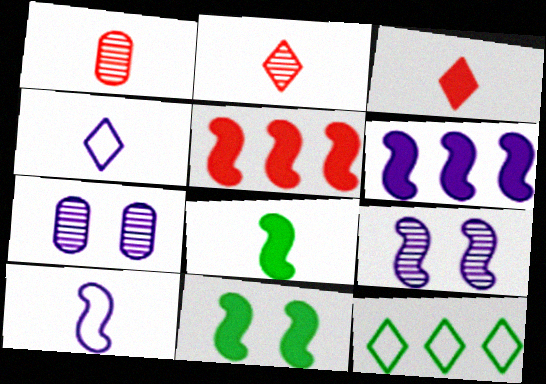[[1, 4, 8], 
[4, 6, 7], 
[6, 9, 10]]